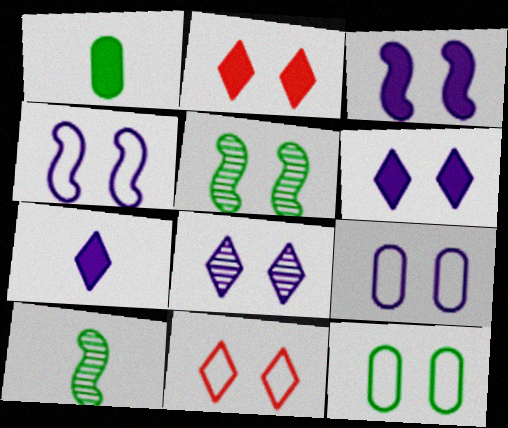[[2, 5, 9], 
[3, 8, 9], 
[4, 11, 12]]